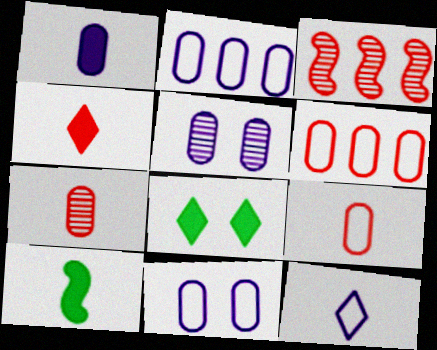[[1, 2, 5], 
[1, 4, 10], 
[7, 10, 12]]